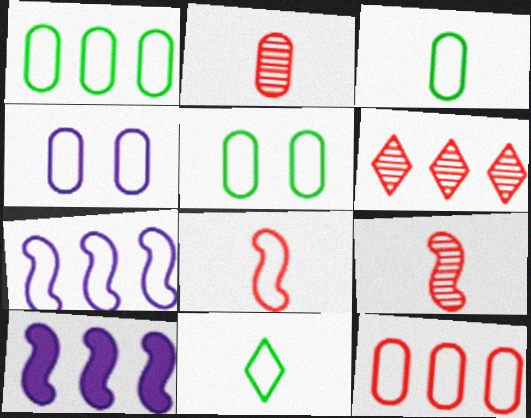[[1, 3, 5], 
[1, 6, 10], 
[3, 4, 12]]